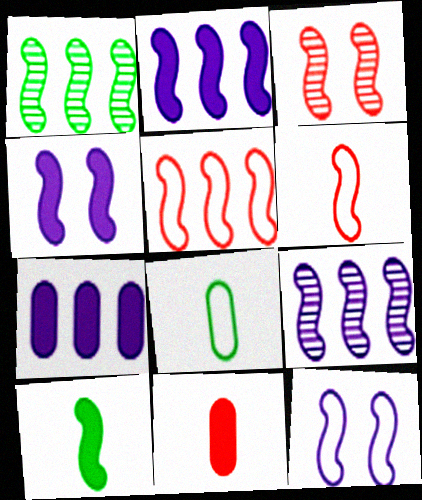[[1, 2, 5], 
[1, 4, 6]]